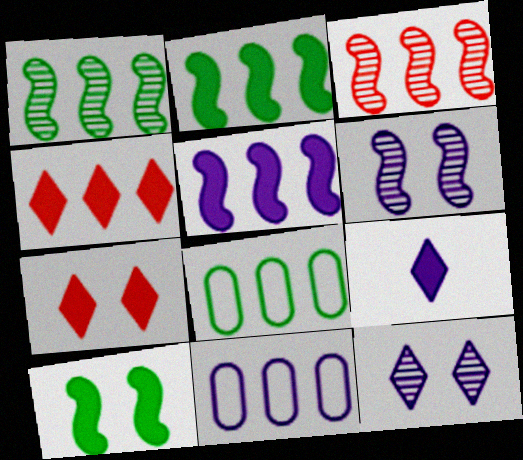[[1, 4, 11], 
[6, 9, 11]]